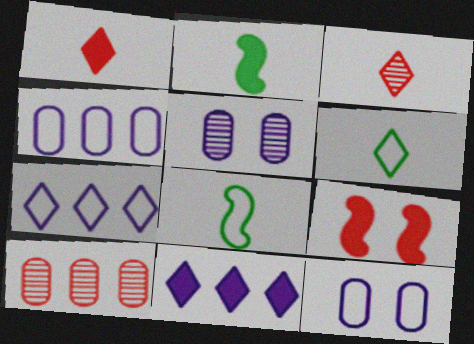[]